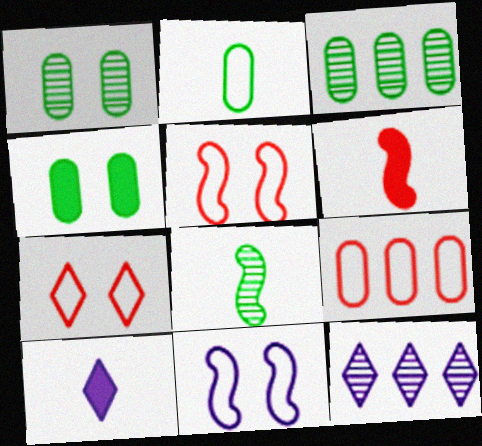[[2, 3, 4], 
[3, 5, 10]]